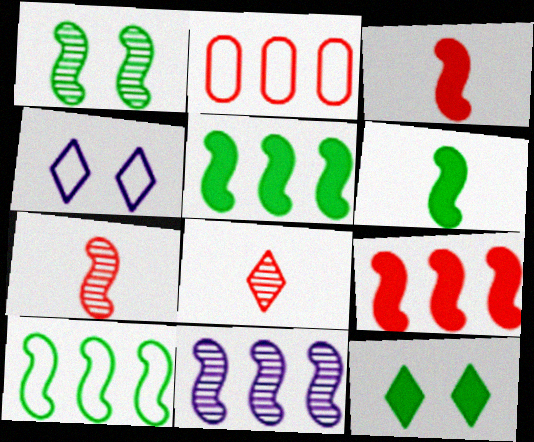[[1, 6, 10], 
[1, 7, 11], 
[9, 10, 11]]